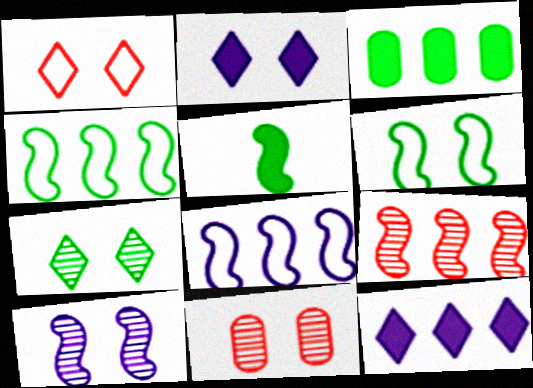[[1, 2, 7], 
[2, 6, 11], 
[7, 10, 11]]